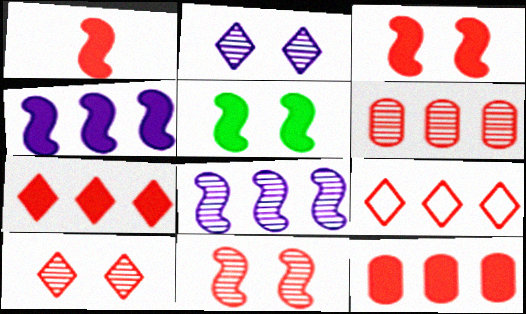[[1, 4, 5]]